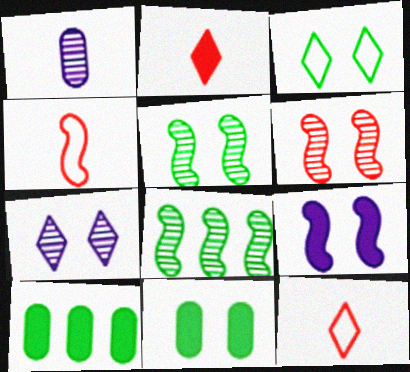[[2, 9, 10], 
[3, 5, 11], 
[4, 7, 10], 
[4, 8, 9]]